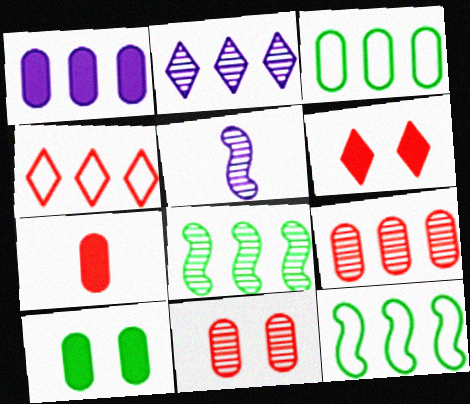[[1, 3, 9], 
[1, 4, 8], 
[1, 7, 10], 
[2, 8, 9], 
[3, 5, 6], 
[4, 5, 10]]